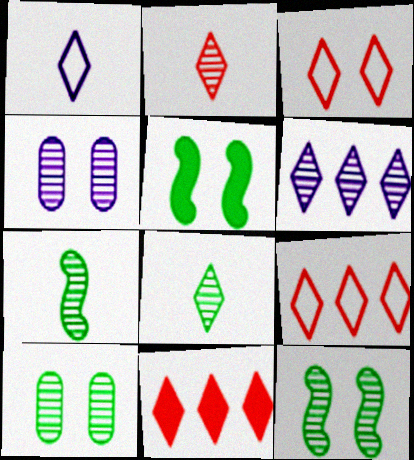[[2, 3, 11], 
[3, 4, 5]]